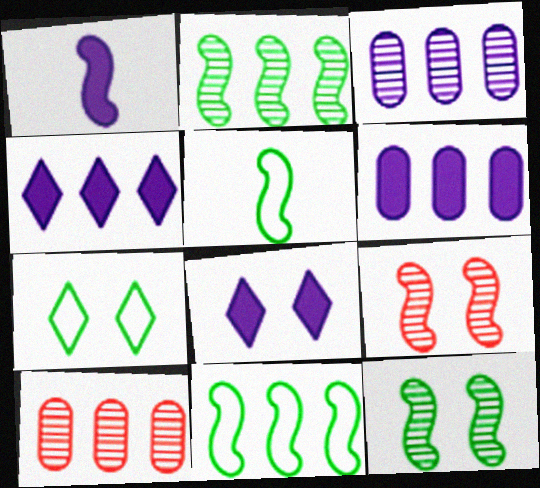[[1, 6, 8], 
[1, 7, 10], 
[1, 9, 11], 
[4, 10, 11], 
[5, 8, 10]]